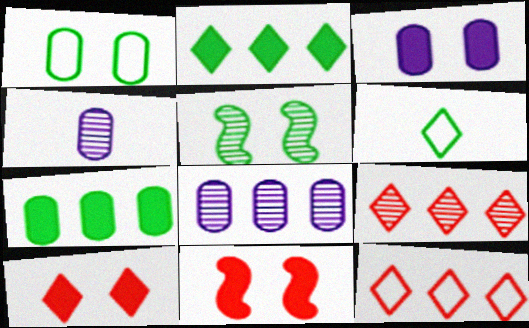[[4, 5, 9], 
[5, 6, 7], 
[6, 8, 11]]